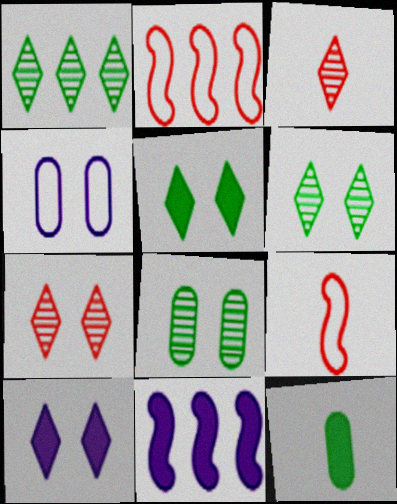[]